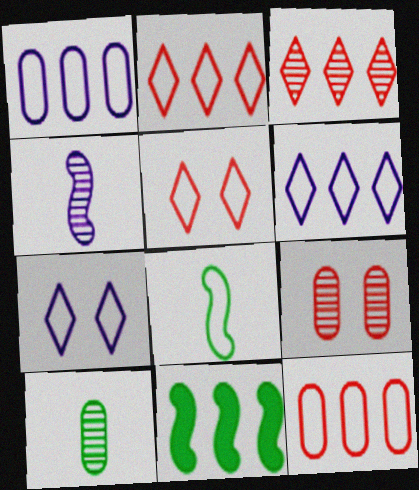[[1, 3, 11], 
[1, 5, 8], 
[7, 8, 12]]